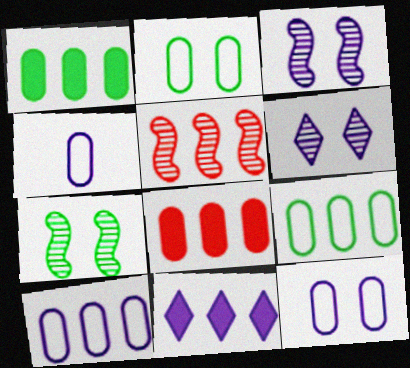[[3, 4, 11], 
[4, 10, 12], 
[5, 9, 11]]